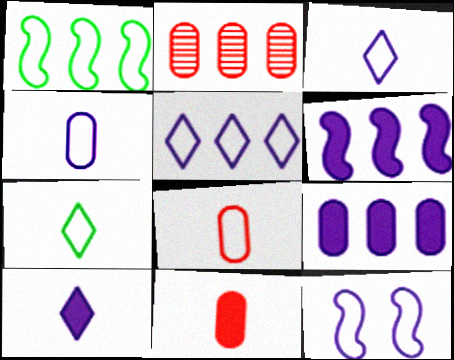[[4, 5, 12]]